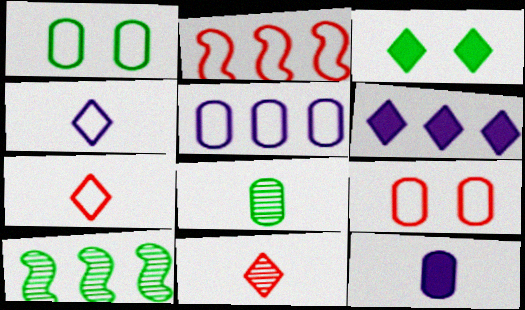[[1, 2, 4], 
[2, 7, 9]]